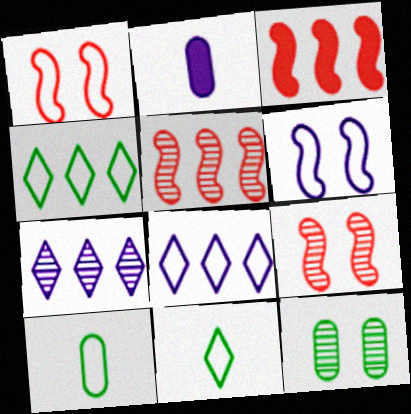[[1, 8, 10], 
[2, 4, 9], 
[2, 6, 7]]